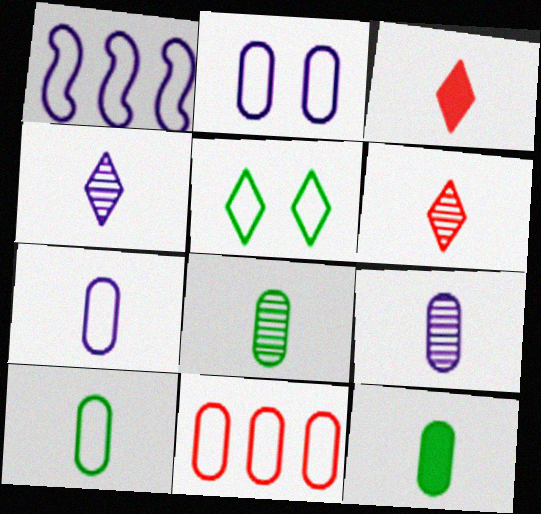[[2, 10, 11], 
[8, 10, 12]]